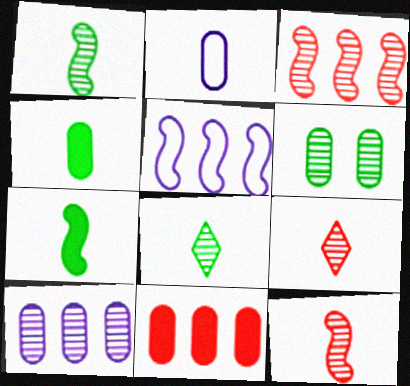[[2, 6, 11], 
[2, 7, 9]]